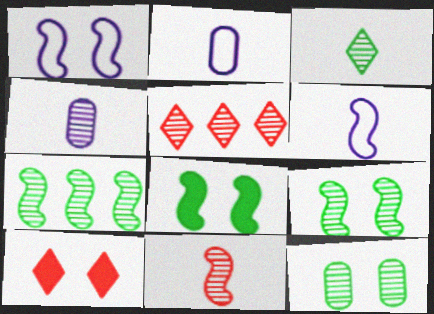[[1, 10, 12], 
[2, 5, 8], 
[2, 7, 10], 
[3, 4, 11], 
[3, 7, 12], 
[4, 5, 9]]